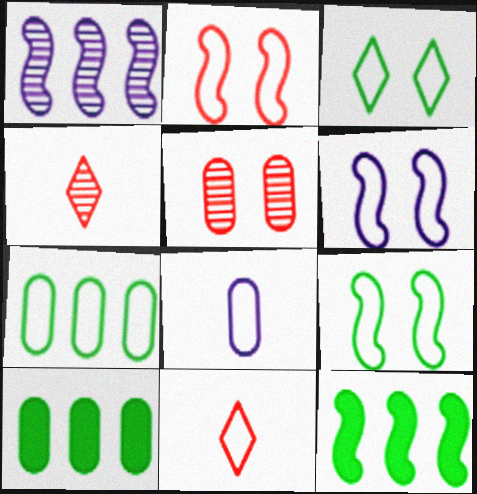[[2, 6, 9], 
[4, 6, 10], 
[5, 8, 10], 
[6, 7, 11]]